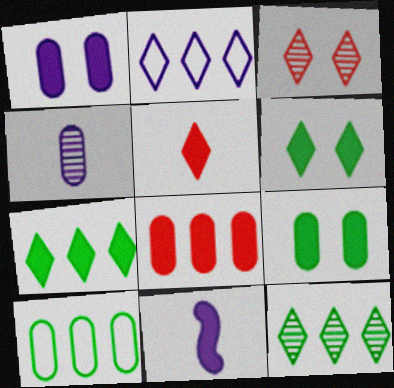[[3, 10, 11], 
[6, 8, 11]]